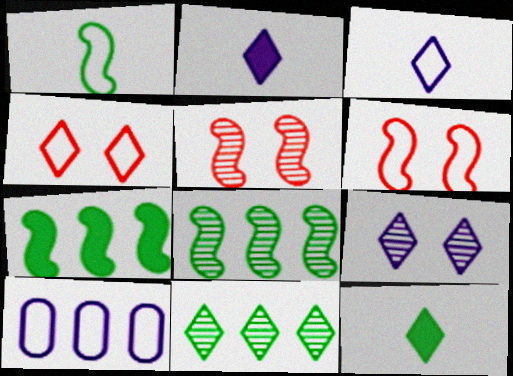[[1, 4, 10], 
[2, 4, 11], 
[5, 10, 12]]